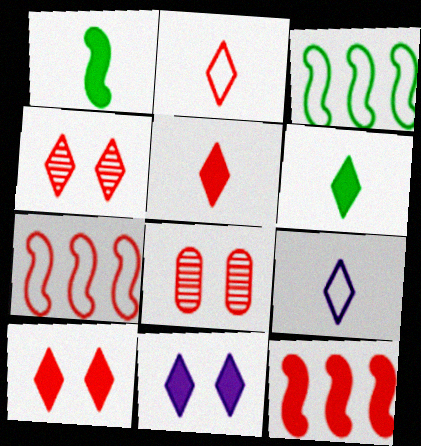[[2, 8, 12], 
[5, 7, 8]]